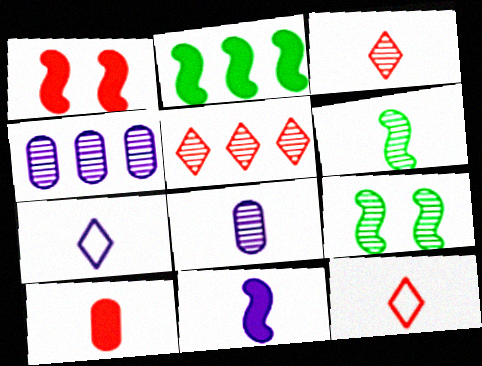[[1, 2, 11], 
[3, 4, 9], 
[3, 6, 8], 
[5, 8, 9], 
[6, 7, 10], 
[7, 8, 11]]